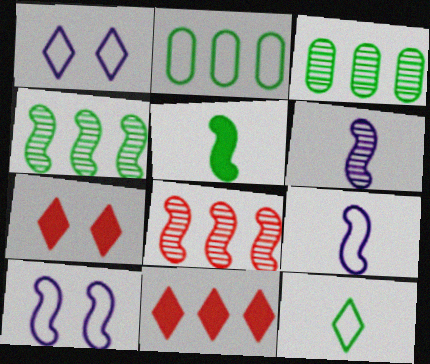[[2, 6, 7], 
[3, 7, 9], 
[5, 8, 10]]